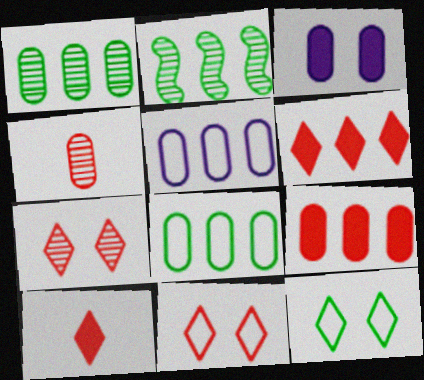[[1, 5, 9], 
[2, 5, 6], 
[3, 4, 8]]